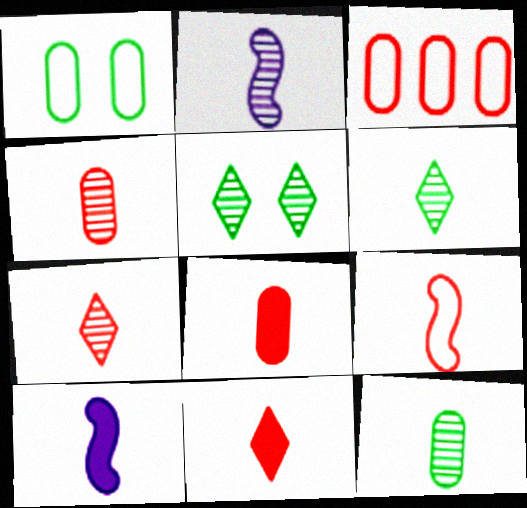[[2, 4, 6], 
[2, 7, 12], 
[3, 5, 10], 
[4, 9, 11], 
[7, 8, 9]]